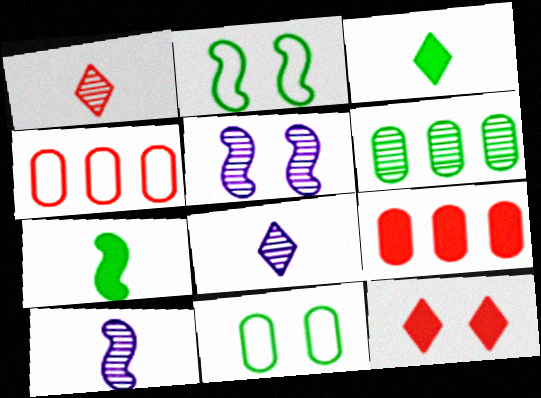[[1, 5, 6], 
[2, 3, 6], 
[2, 8, 9], 
[3, 4, 5], 
[5, 11, 12]]